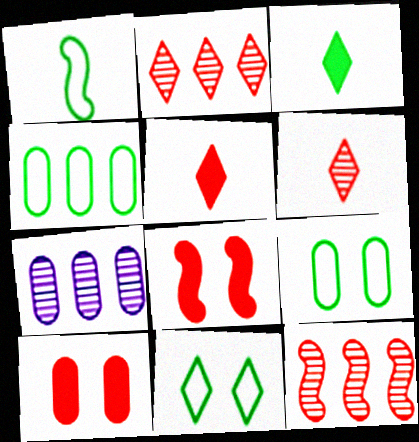[[1, 4, 11]]